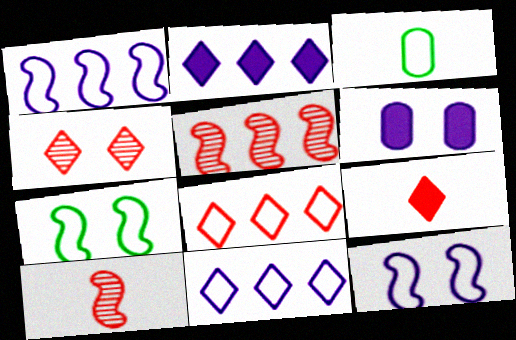[[3, 8, 12], 
[4, 6, 7], 
[4, 8, 9]]